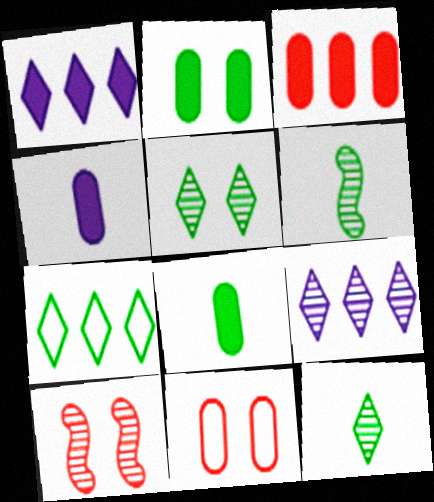[[1, 6, 11], 
[2, 3, 4], 
[2, 6, 7], 
[4, 7, 10]]